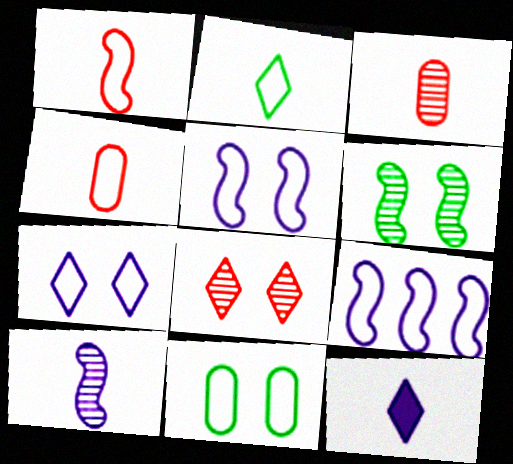[]